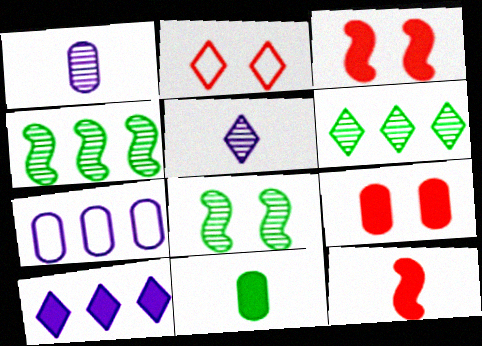[[3, 10, 11]]